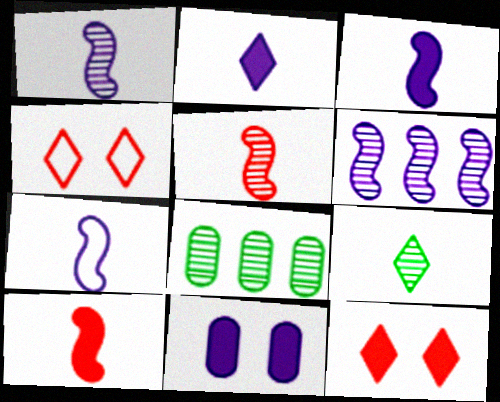[[1, 3, 7], 
[3, 4, 8], 
[7, 8, 12]]